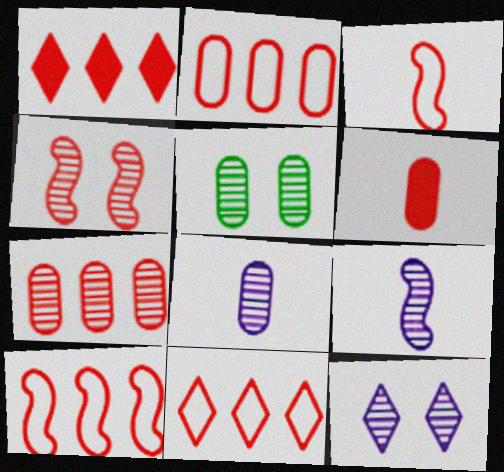[[1, 7, 10], 
[2, 10, 11], 
[4, 5, 12], 
[4, 6, 11], 
[5, 7, 8]]